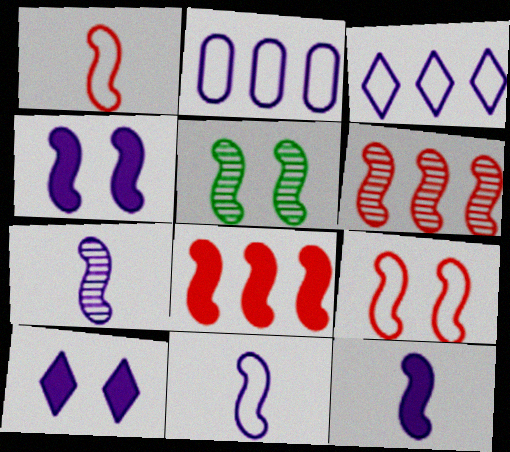[[2, 7, 10], 
[4, 5, 9], 
[5, 6, 7], 
[5, 8, 11], 
[7, 11, 12]]